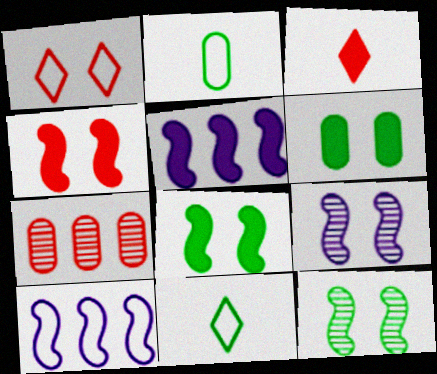[[1, 2, 10], 
[1, 6, 9], 
[3, 5, 6]]